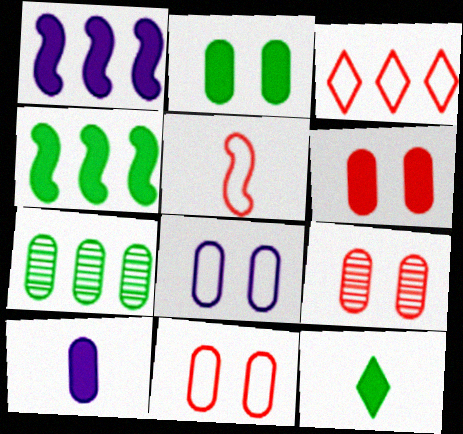[[1, 3, 7], 
[1, 6, 12], 
[2, 4, 12], 
[2, 8, 9], 
[3, 5, 11], 
[6, 9, 11], 
[7, 10, 11]]